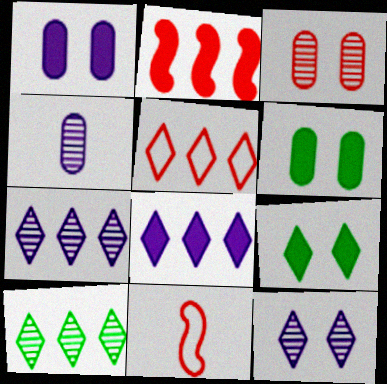[[1, 10, 11], 
[5, 8, 10], 
[6, 7, 11]]